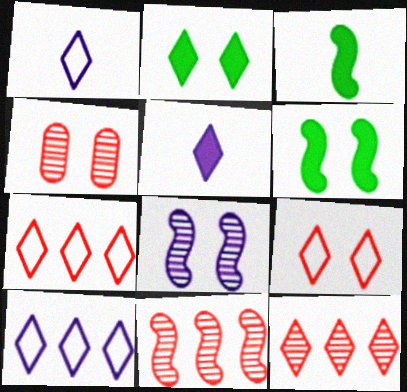[[1, 2, 12], 
[3, 4, 10]]